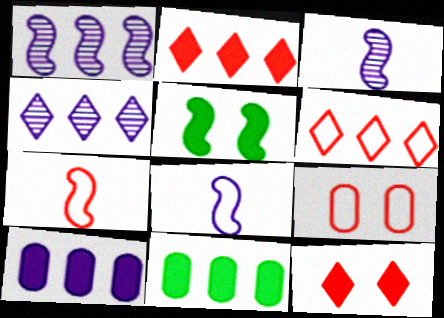[[1, 5, 7], 
[1, 6, 11], 
[6, 7, 9]]